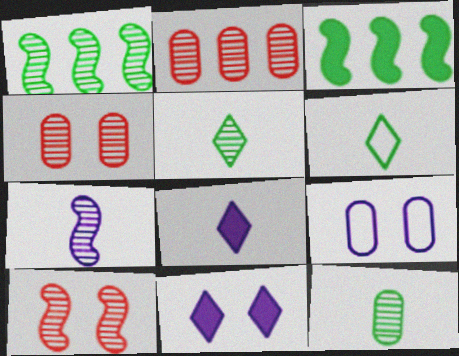[[1, 7, 10]]